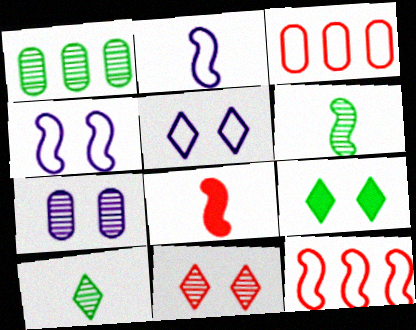[[1, 5, 8], 
[2, 6, 8], 
[3, 8, 11], 
[5, 9, 11]]